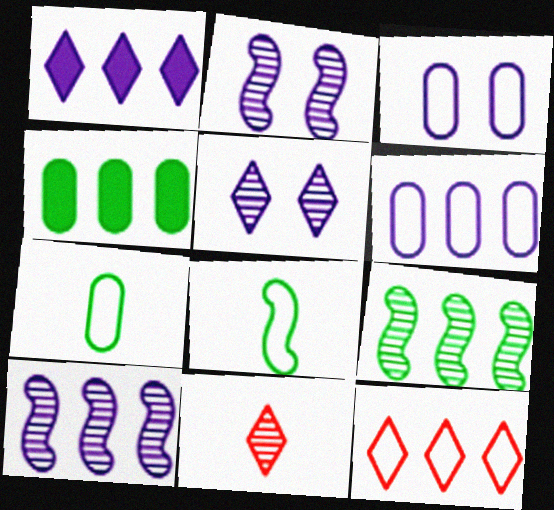[[1, 6, 10], 
[3, 8, 12], 
[4, 10, 12]]